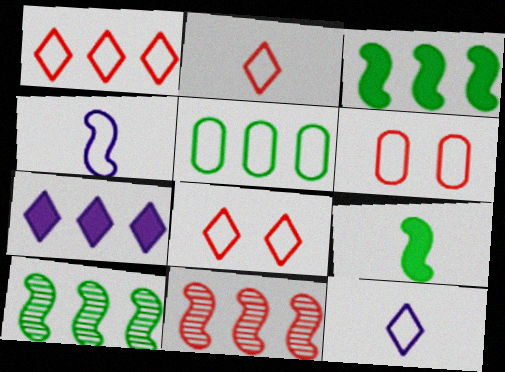[[1, 2, 8], 
[4, 5, 8], 
[5, 7, 11]]